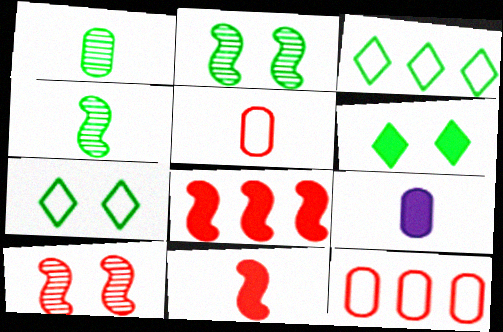[[1, 5, 9], 
[3, 9, 10], 
[6, 8, 9]]